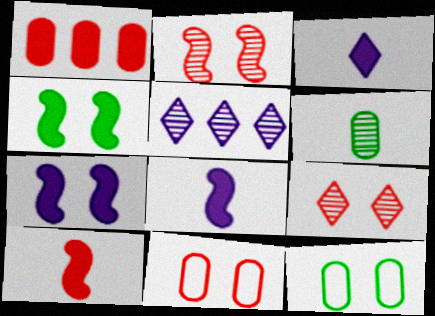[[1, 3, 4], 
[2, 5, 6], 
[5, 10, 12], 
[7, 9, 12]]